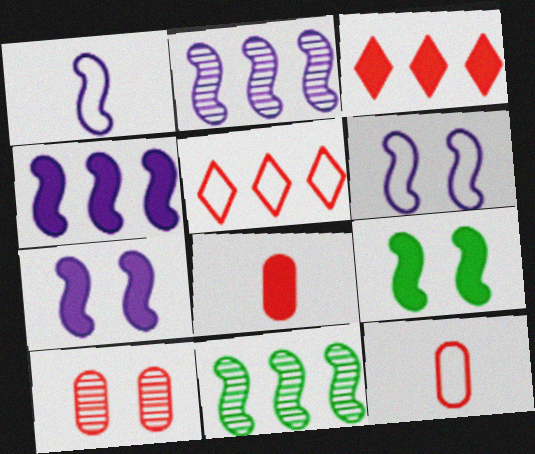[[1, 2, 7]]